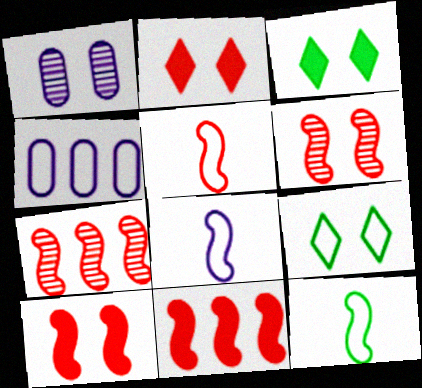[[1, 9, 10], 
[4, 5, 9], 
[5, 6, 11], 
[5, 7, 10], 
[5, 8, 12]]